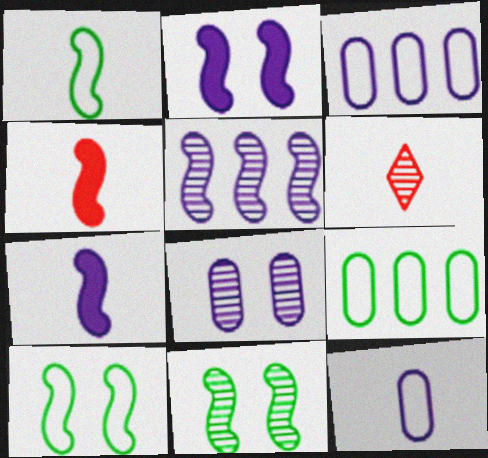[[2, 6, 9], 
[4, 5, 10]]